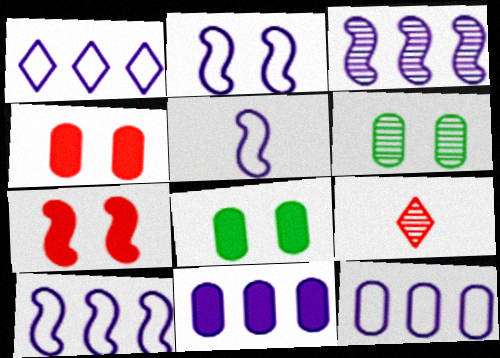[[1, 3, 11], 
[1, 10, 12], 
[2, 5, 10], 
[3, 6, 9], 
[8, 9, 10]]